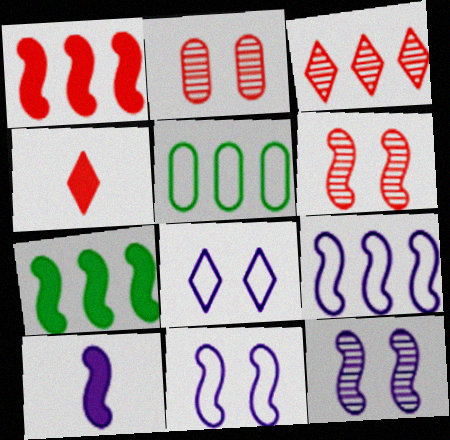[[4, 5, 12], 
[9, 10, 12]]